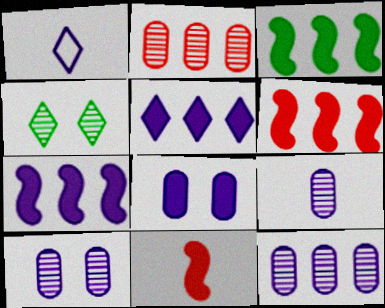[[1, 7, 10], 
[3, 6, 7], 
[9, 10, 12]]